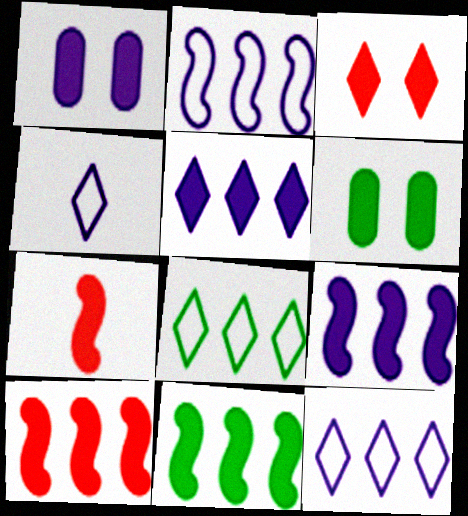[[5, 6, 7], 
[9, 10, 11]]